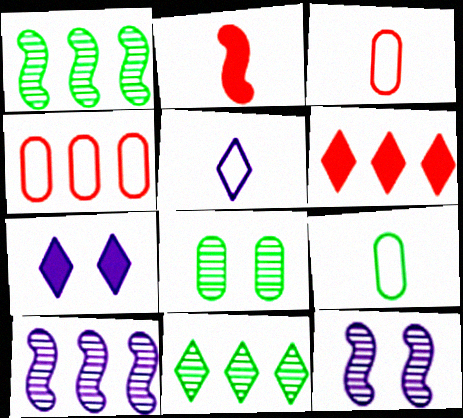[[1, 3, 7], 
[6, 9, 12]]